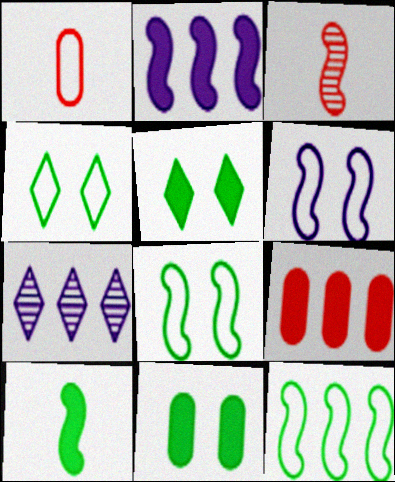[[2, 3, 8], 
[7, 9, 12]]